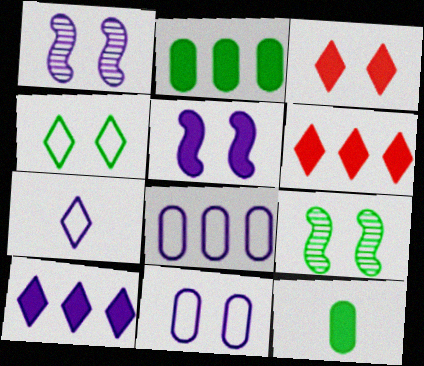[[3, 9, 11], 
[5, 6, 12]]